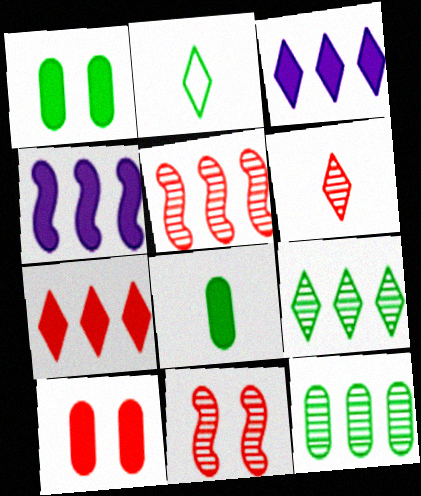[]